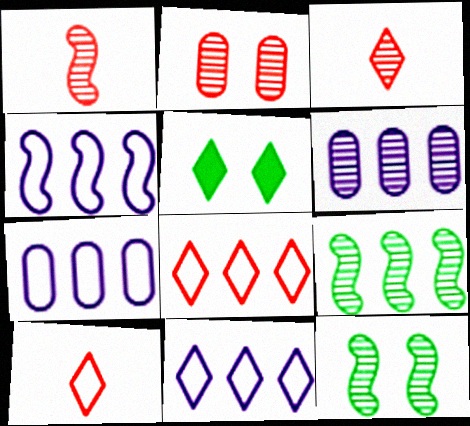[[1, 5, 7], 
[3, 5, 11], 
[3, 6, 12], 
[4, 7, 11]]